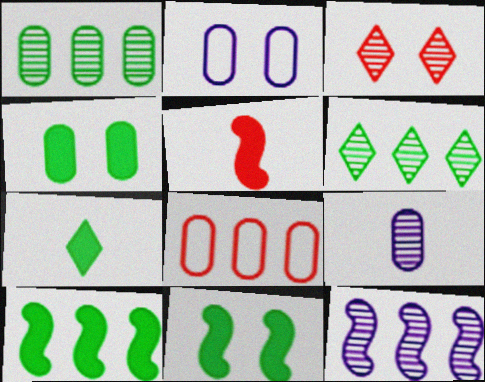[[2, 3, 11], 
[2, 5, 6], 
[3, 5, 8], 
[4, 7, 10], 
[4, 8, 9]]